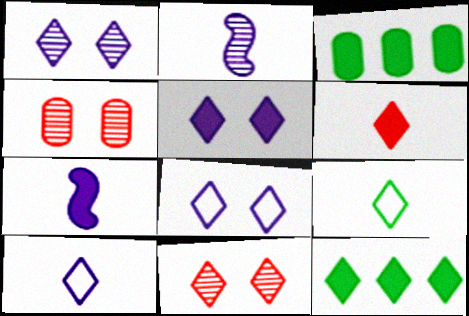[[1, 5, 8], 
[5, 6, 12], 
[10, 11, 12]]